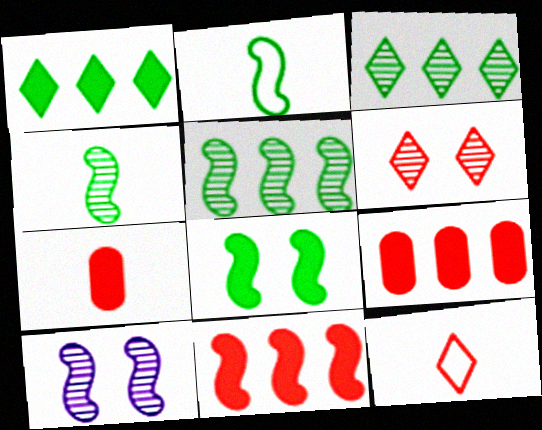[[2, 5, 8], 
[2, 10, 11]]